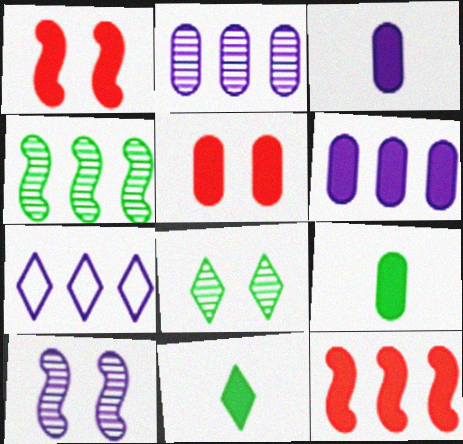[[1, 6, 11], 
[3, 7, 10], 
[5, 6, 9]]